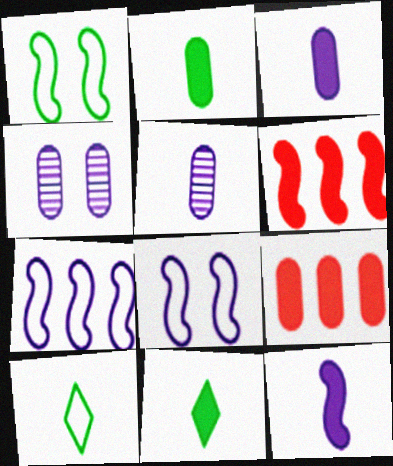[[4, 6, 10]]